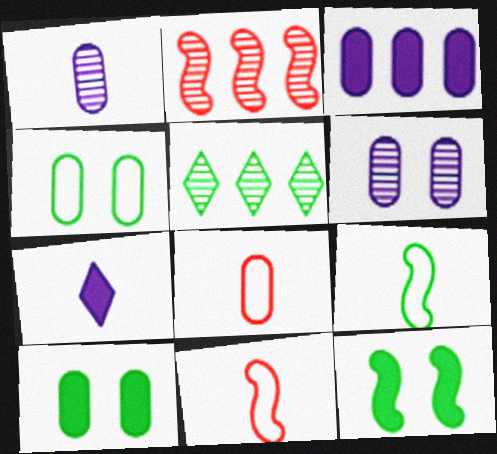[[2, 4, 7], 
[5, 9, 10]]